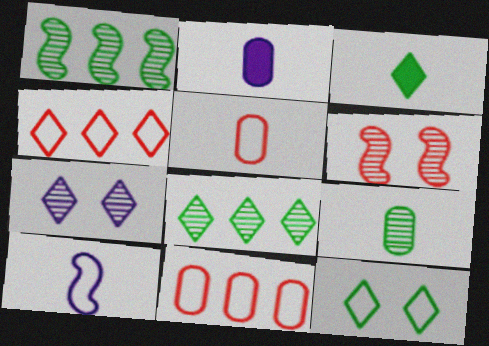[[2, 5, 9], 
[3, 4, 7], 
[3, 8, 12], 
[10, 11, 12]]